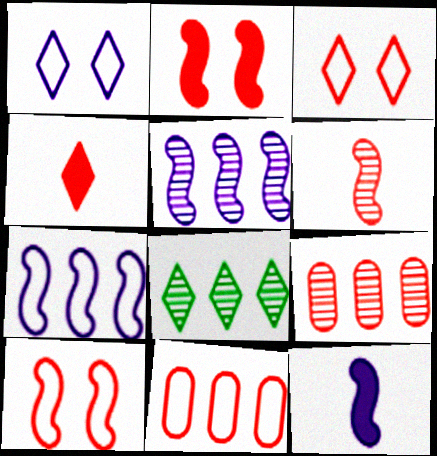[[1, 4, 8], 
[4, 9, 10], 
[5, 8, 9]]